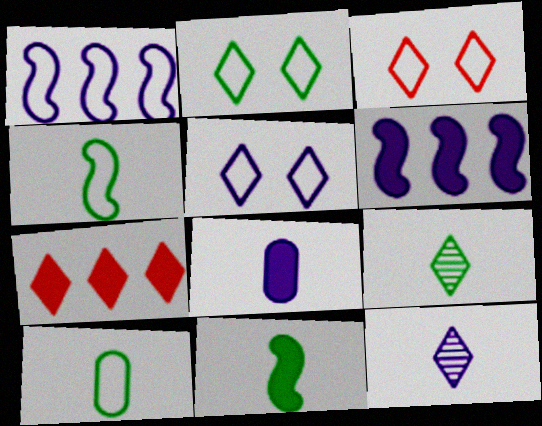[[1, 3, 10], 
[2, 3, 5], 
[2, 7, 12], 
[5, 7, 9], 
[9, 10, 11]]